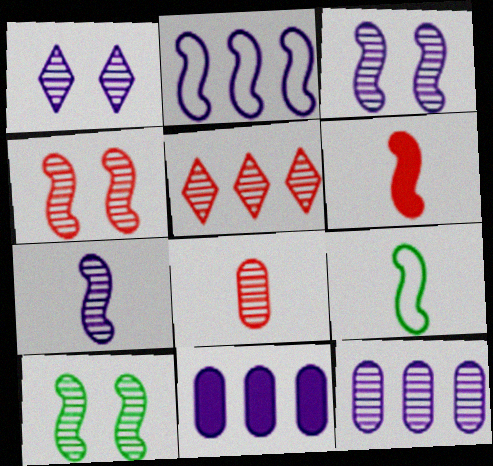[[1, 7, 12], 
[2, 6, 10], 
[3, 4, 10], 
[4, 5, 8], 
[6, 7, 9]]